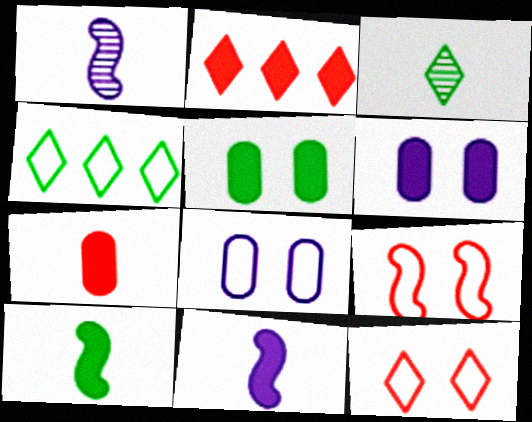[[2, 5, 11], 
[2, 6, 10]]